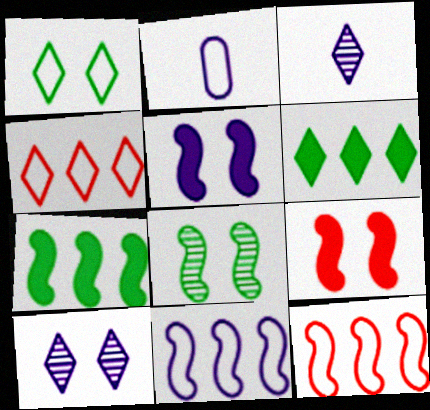[[1, 2, 12]]